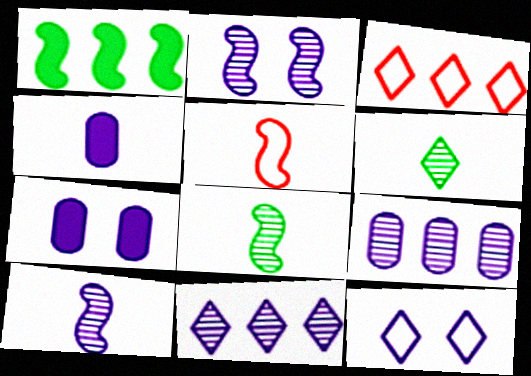[[1, 2, 5], 
[1, 3, 9], 
[2, 7, 12], 
[3, 7, 8], 
[4, 5, 6]]